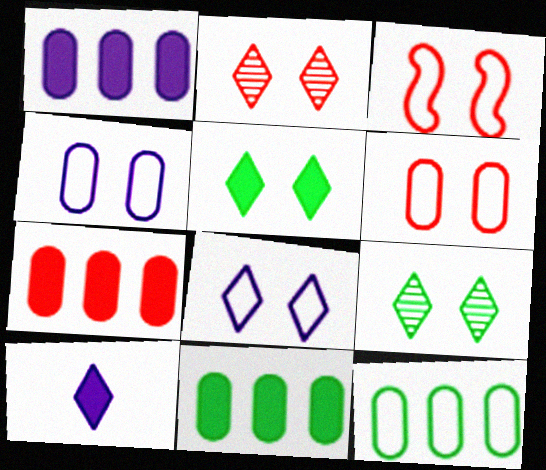[[1, 7, 11], 
[2, 5, 8]]